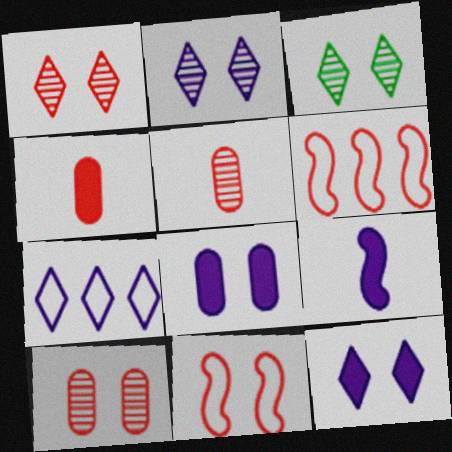[[1, 2, 3], 
[1, 4, 6], 
[3, 8, 11]]